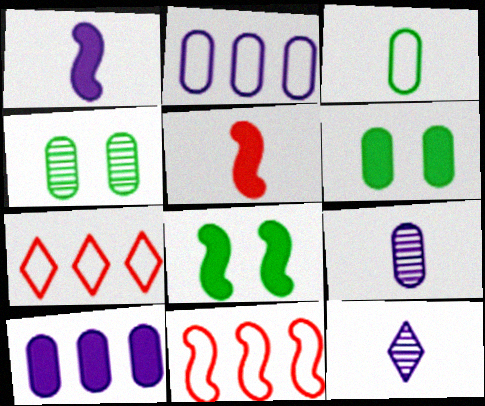[[1, 4, 7], 
[3, 5, 12], 
[6, 11, 12], 
[7, 8, 9]]